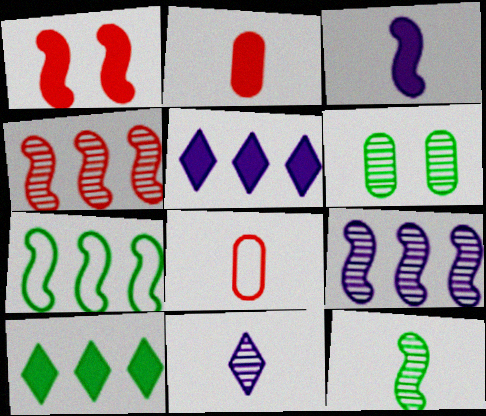[[4, 6, 11]]